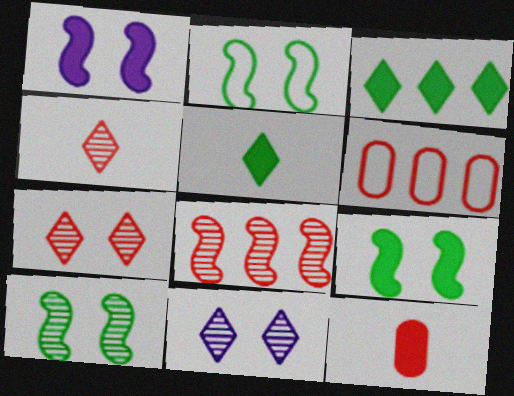[[1, 3, 12], 
[2, 9, 10]]